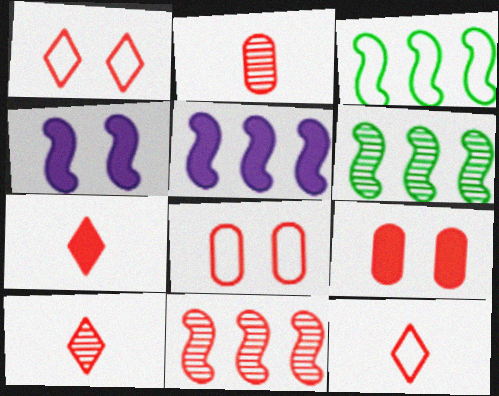[[3, 5, 11], 
[7, 8, 11], 
[7, 10, 12], 
[9, 11, 12]]